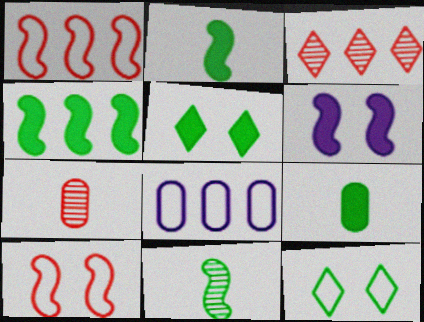[[1, 6, 11], 
[3, 4, 8], 
[4, 5, 9]]